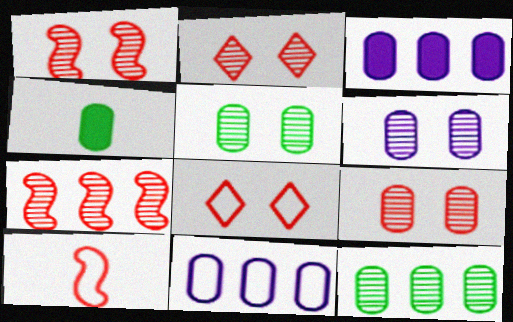[[1, 2, 9], 
[4, 9, 11], 
[5, 6, 9]]